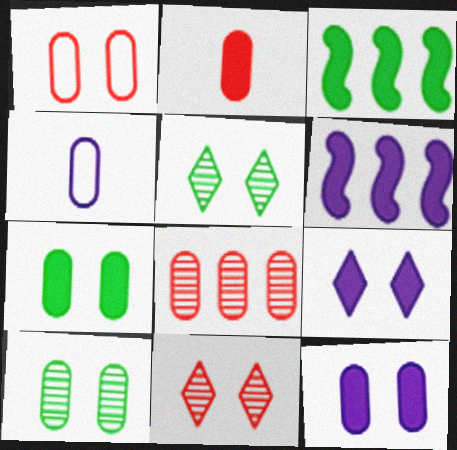[[1, 2, 8], 
[1, 10, 12], 
[2, 3, 9], 
[3, 4, 11], 
[4, 7, 8]]